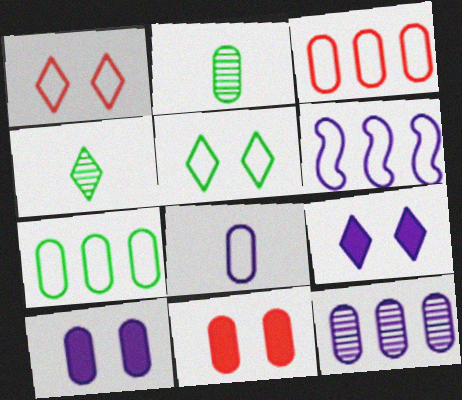[[2, 3, 10], 
[4, 6, 11], 
[8, 10, 12]]